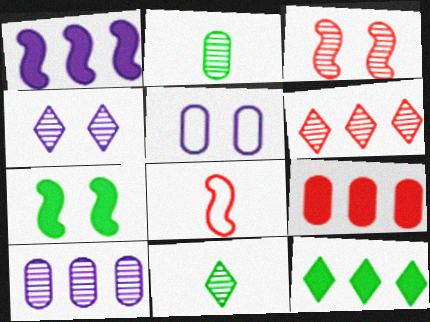[[1, 9, 12], 
[2, 5, 9], 
[3, 10, 11], 
[4, 6, 11]]